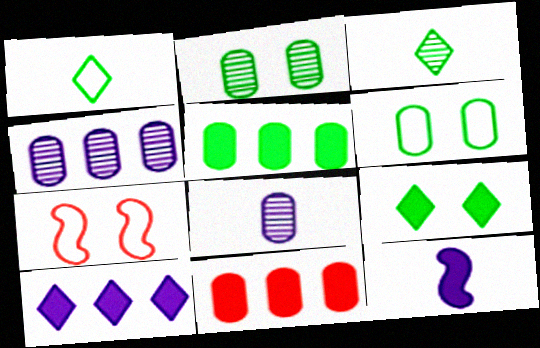[[6, 8, 11], 
[9, 11, 12]]